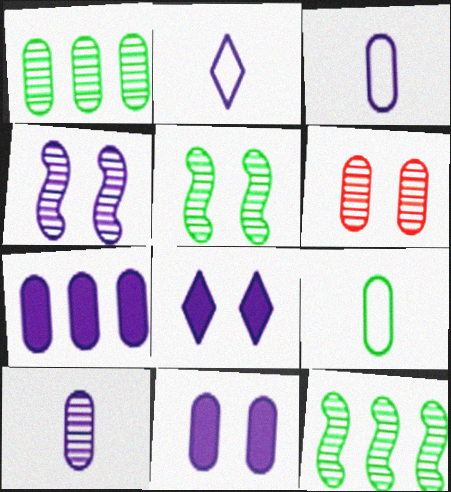[[1, 6, 10], 
[2, 4, 7], 
[6, 7, 9]]